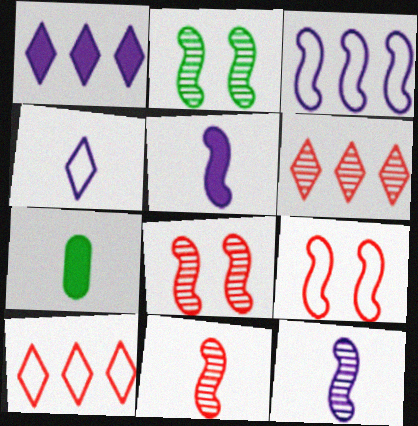[[4, 7, 11]]